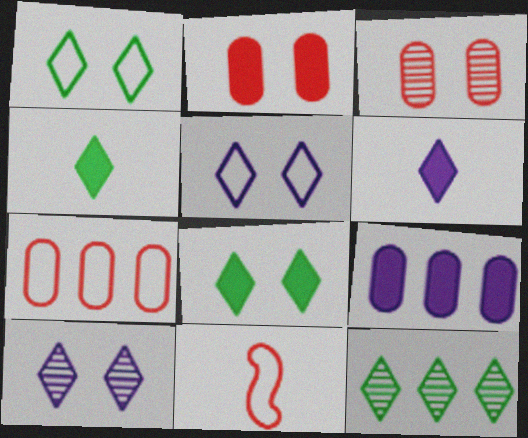[[1, 4, 12]]